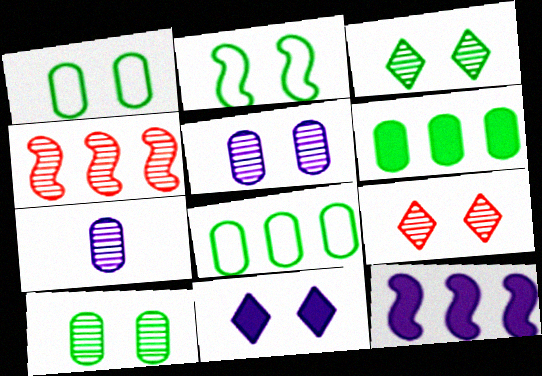[[3, 4, 7]]